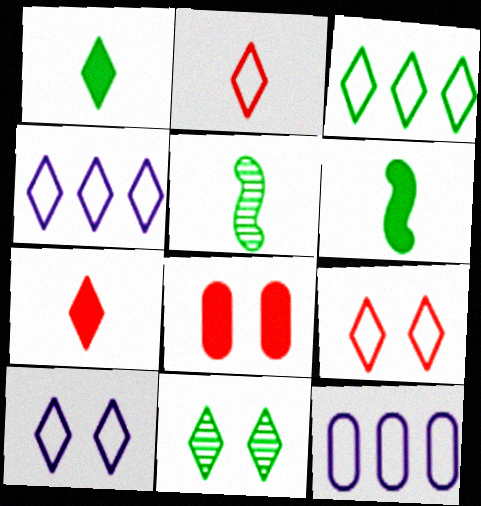[[1, 3, 11], 
[2, 3, 10], 
[4, 5, 8], 
[4, 7, 11]]